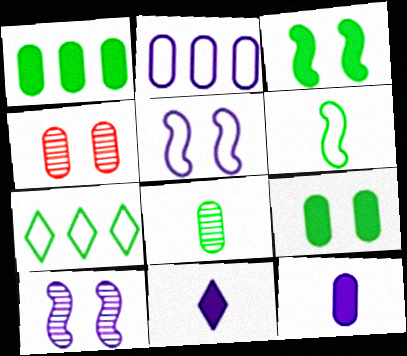[[2, 10, 11], 
[3, 7, 8]]